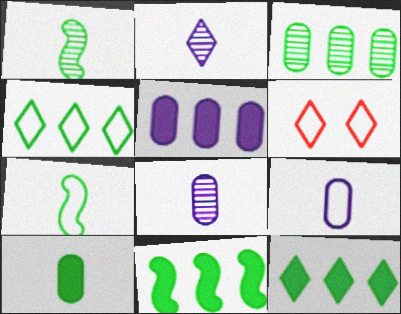[[1, 5, 6], 
[2, 6, 12], 
[3, 4, 11], 
[6, 8, 11]]